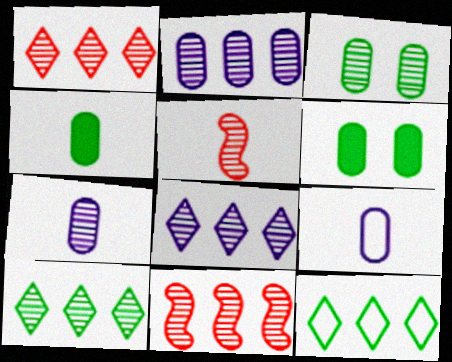[[1, 8, 10], 
[2, 10, 11], 
[3, 5, 8]]